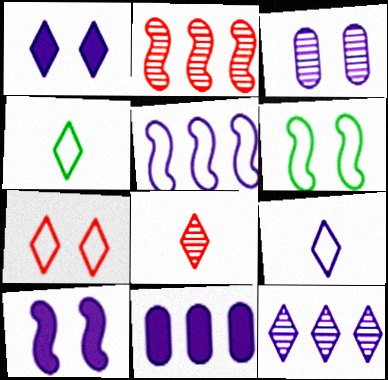[[1, 9, 12], 
[5, 11, 12], 
[6, 8, 11]]